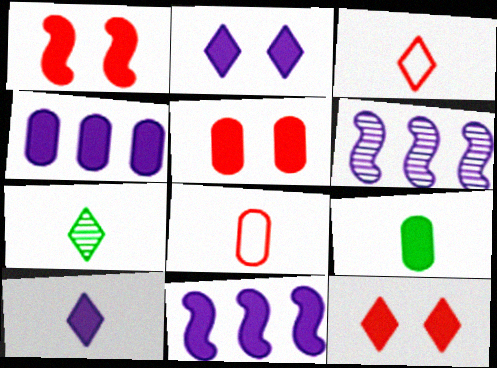[[1, 5, 12], 
[3, 7, 10], 
[4, 5, 9], 
[9, 11, 12]]